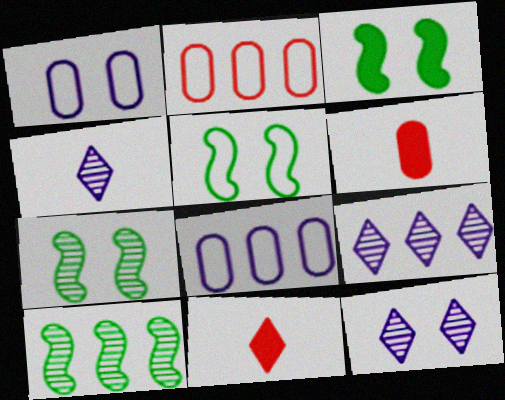[[1, 10, 11], 
[2, 3, 4], 
[3, 5, 7], 
[4, 9, 12], 
[5, 6, 9], 
[7, 8, 11]]